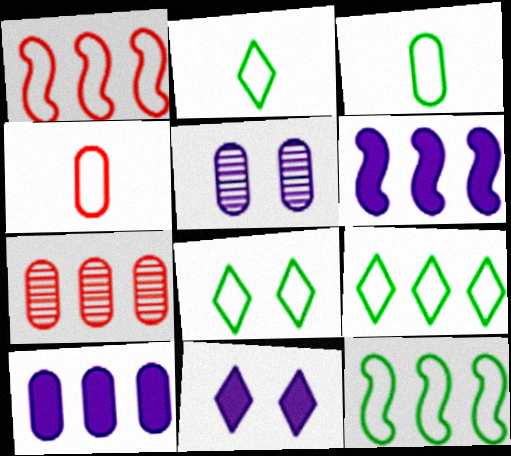[[2, 8, 9], 
[3, 8, 12], 
[6, 7, 9]]